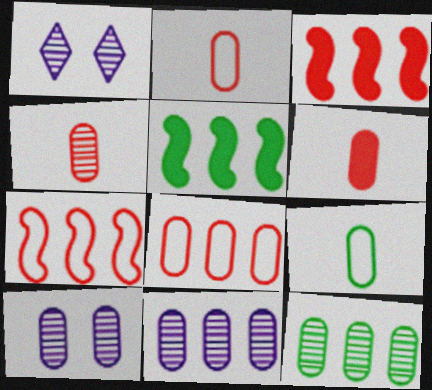[[1, 2, 5], 
[1, 3, 9], 
[2, 4, 6], 
[4, 10, 12]]